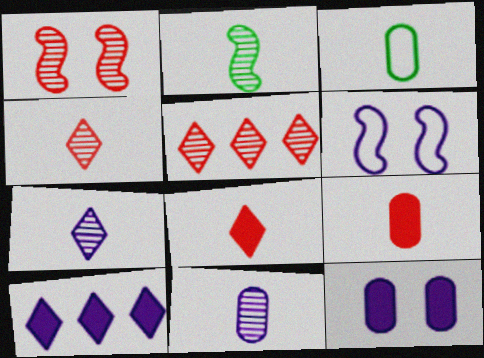[[1, 3, 10], 
[2, 4, 11], 
[3, 9, 11], 
[6, 10, 11]]